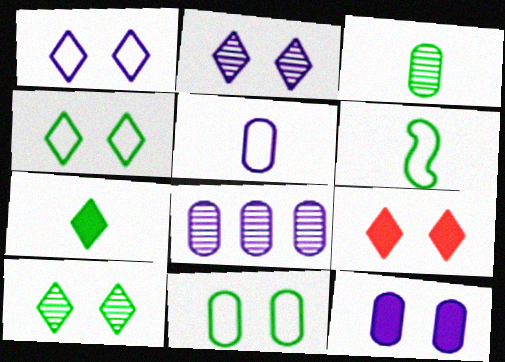[[1, 9, 10], 
[2, 4, 9], 
[3, 6, 7], 
[5, 8, 12], 
[6, 8, 9]]